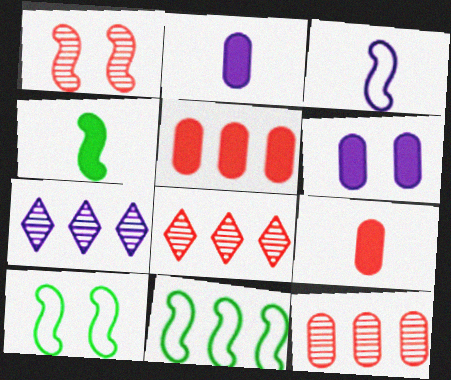[[2, 8, 10], 
[3, 6, 7], 
[5, 7, 11], 
[7, 9, 10]]